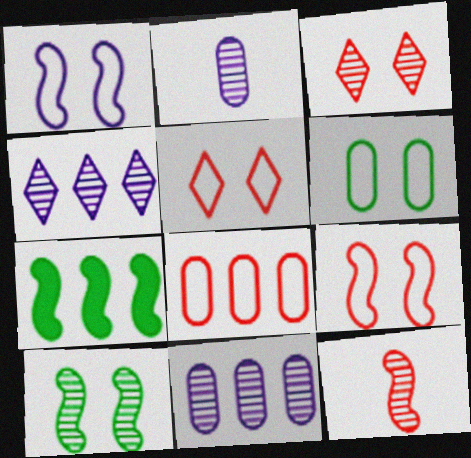[[1, 5, 6], 
[1, 7, 12], 
[2, 5, 7], 
[4, 7, 8]]